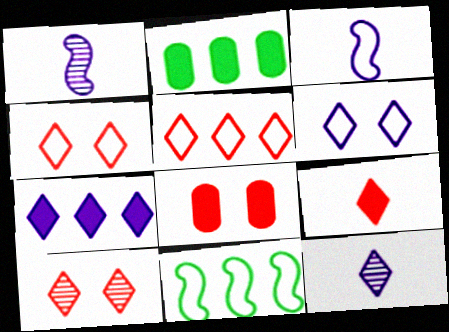[[1, 2, 4], 
[2, 3, 10], 
[5, 9, 10], 
[6, 7, 12], 
[8, 11, 12]]